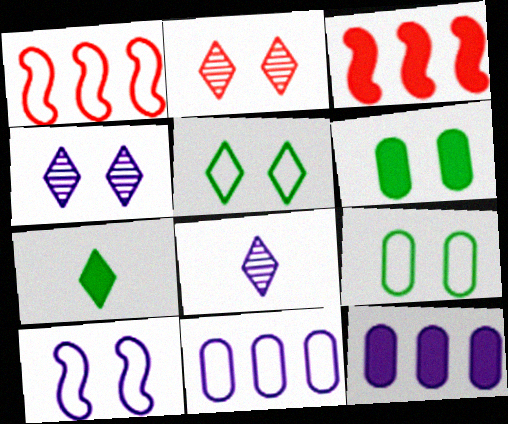[[1, 6, 8], 
[2, 6, 10], 
[3, 8, 9], 
[8, 10, 12]]